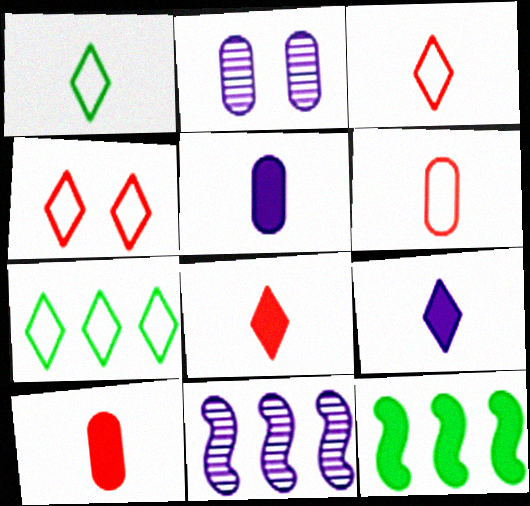[[2, 3, 12]]